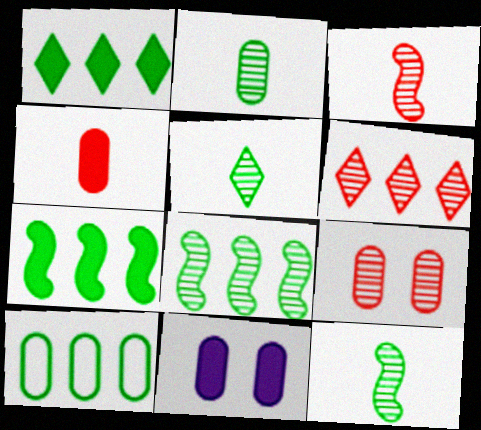[[1, 8, 10], 
[2, 5, 12], 
[3, 6, 9]]